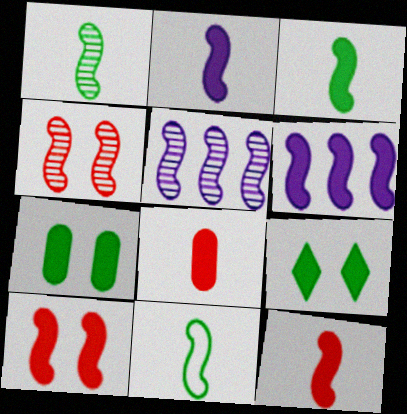[[1, 3, 11], 
[1, 4, 5], 
[2, 3, 12], 
[3, 6, 10], 
[4, 6, 11], 
[5, 10, 11], 
[6, 8, 9]]